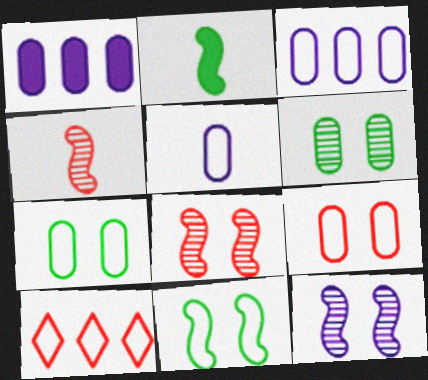[[5, 10, 11]]